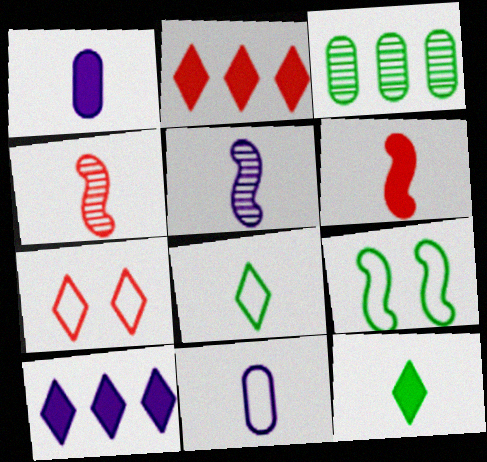[[1, 4, 8], 
[1, 6, 12], 
[3, 9, 12], 
[4, 11, 12]]